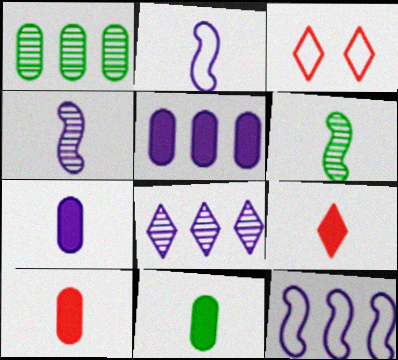[[3, 5, 6], 
[5, 8, 12], 
[7, 10, 11]]